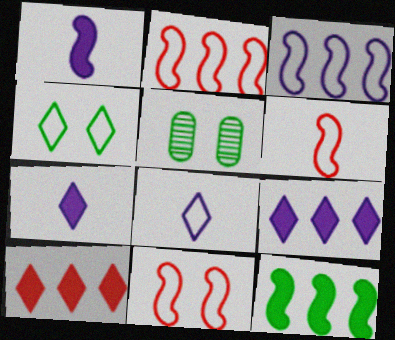[[2, 5, 7], 
[2, 6, 11], 
[5, 6, 9]]